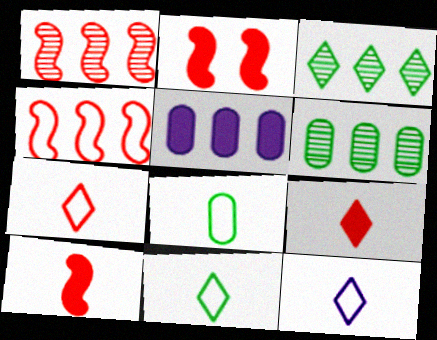[[2, 6, 12], 
[3, 4, 5], 
[7, 11, 12]]